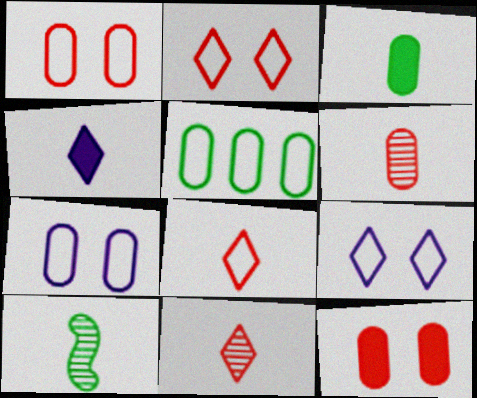[]